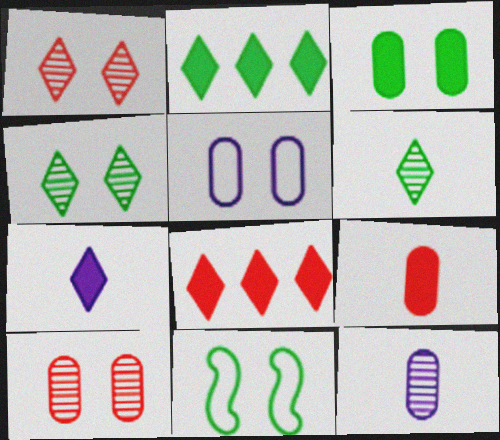[[3, 4, 11], 
[3, 5, 10], 
[8, 11, 12]]